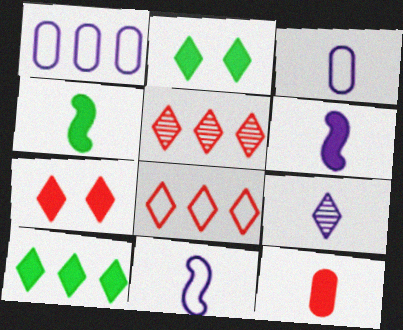[[2, 8, 9], 
[3, 6, 9]]